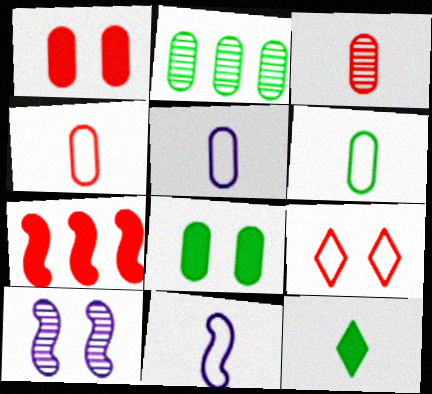[[1, 2, 5], 
[2, 6, 8], 
[3, 7, 9], 
[3, 11, 12], 
[4, 5, 6], 
[8, 9, 10]]